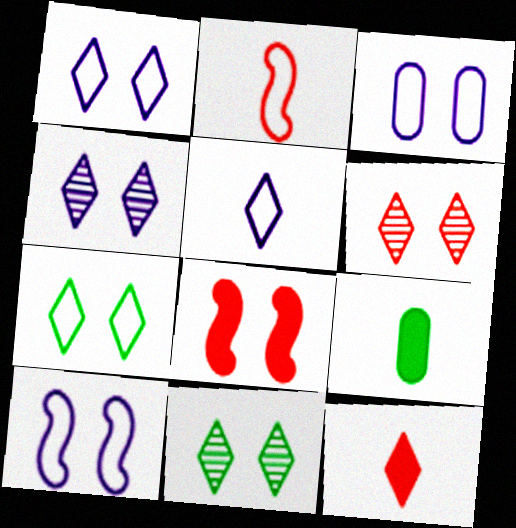[[1, 3, 10], 
[3, 8, 11], 
[4, 6, 11]]